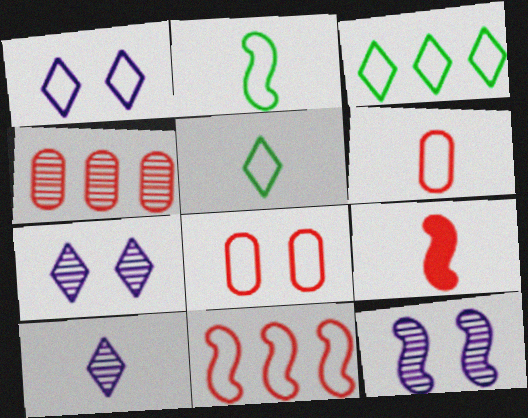[]